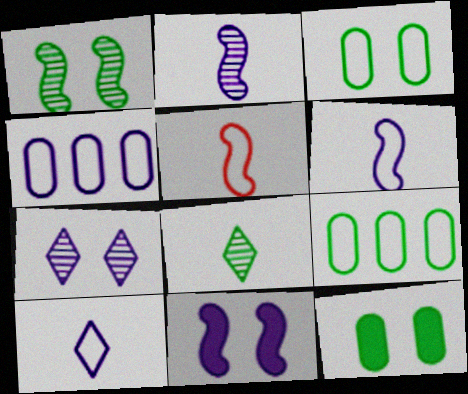[]